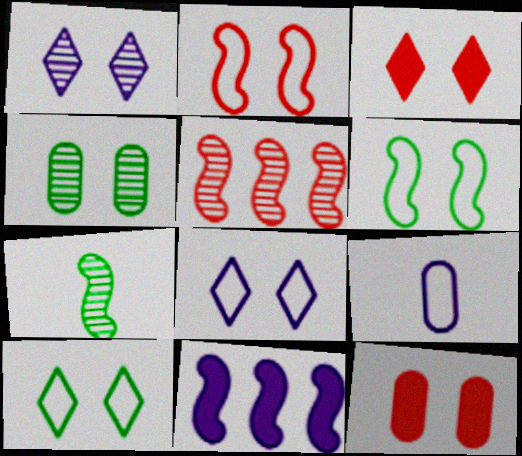[[1, 3, 10], 
[1, 6, 12], 
[1, 9, 11], 
[2, 7, 11]]